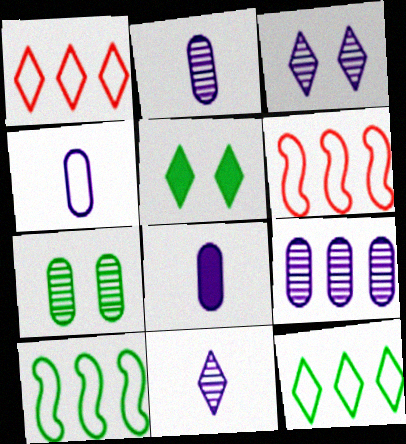[[1, 5, 11], 
[2, 4, 8], 
[2, 5, 6]]